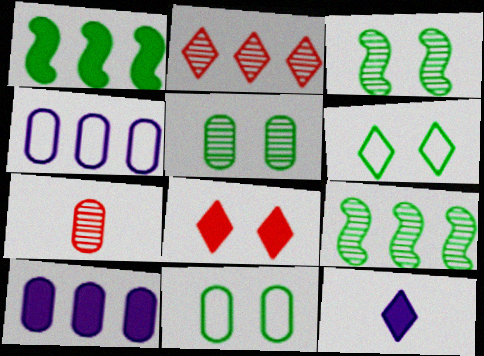[[1, 2, 4], 
[2, 6, 12], 
[7, 10, 11]]